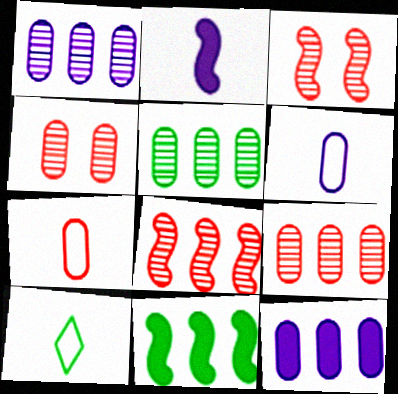[[1, 5, 9], 
[3, 10, 12]]